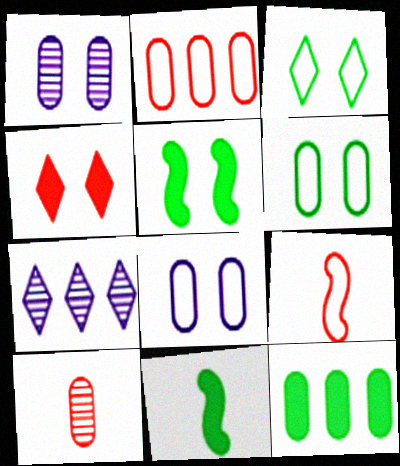[[8, 10, 12]]